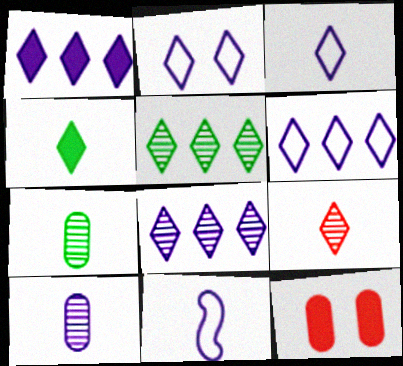[[1, 6, 8], 
[2, 3, 6], 
[3, 4, 9], 
[5, 11, 12]]